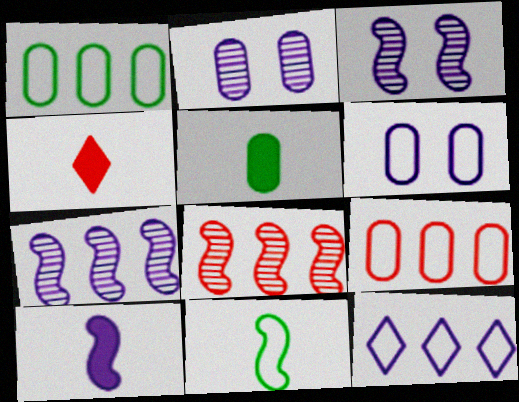[[1, 3, 4], 
[2, 5, 9], 
[2, 10, 12], 
[4, 5, 10]]